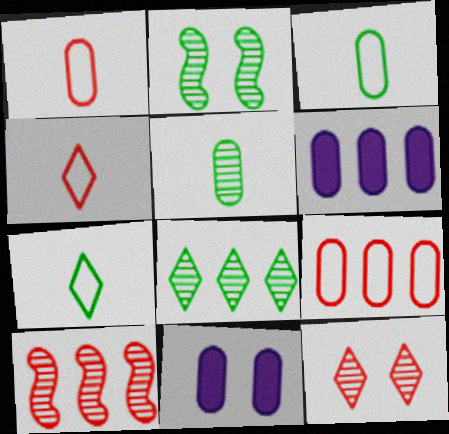[[2, 4, 6], 
[2, 5, 8], 
[5, 9, 11], 
[7, 10, 11]]